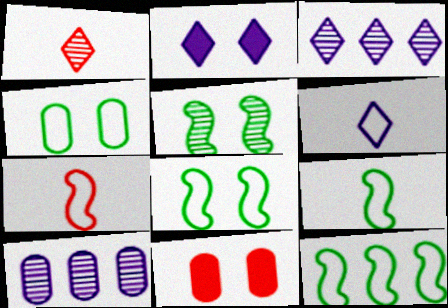[[1, 5, 10], 
[2, 3, 6], 
[3, 9, 11], 
[8, 9, 12]]